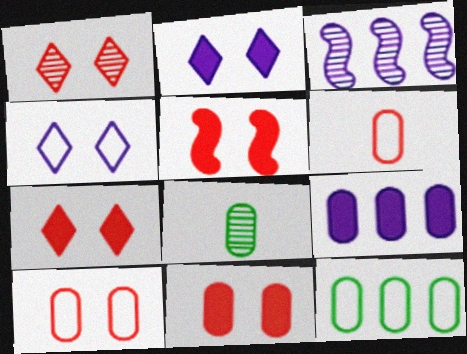[[1, 3, 8], 
[1, 5, 10], 
[5, 7, 11], 
[8, 9, 10]]